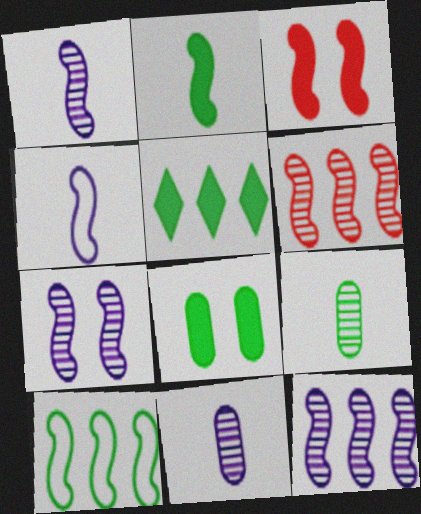[[1, 3, 10], 
[1, 7, 12], 
[2, 5, 8]]